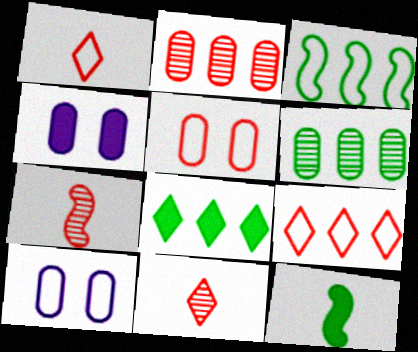[[1, 3, 10], 
[3, 4, 11], 
[3, 6, 8], 
[7, 8, 10]]